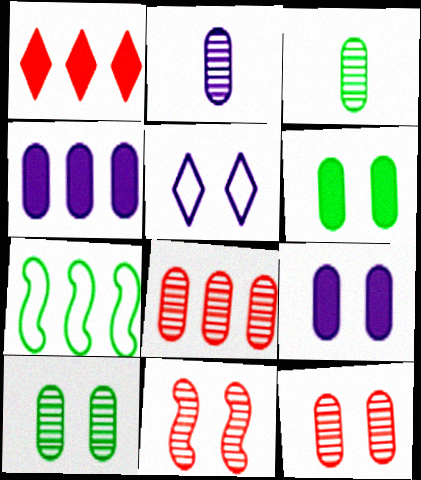[[2, 8, 10], 
[5, 6, 11]]